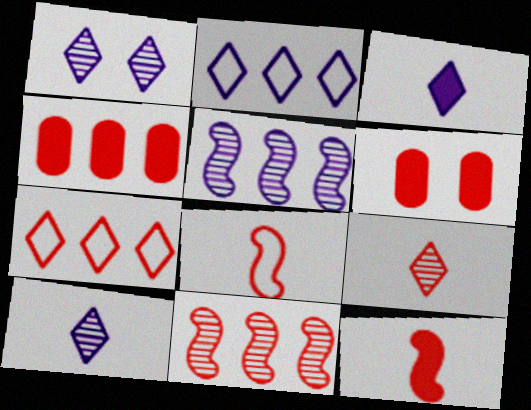[[1, 2, 3], 
[4, 7, 11]]